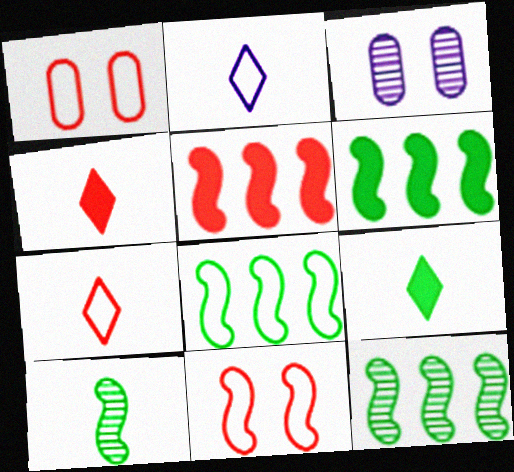[[1, 2, 8], 
[3, 4, 8], 
[3, 6, 7], 
[6, 8, 12]]